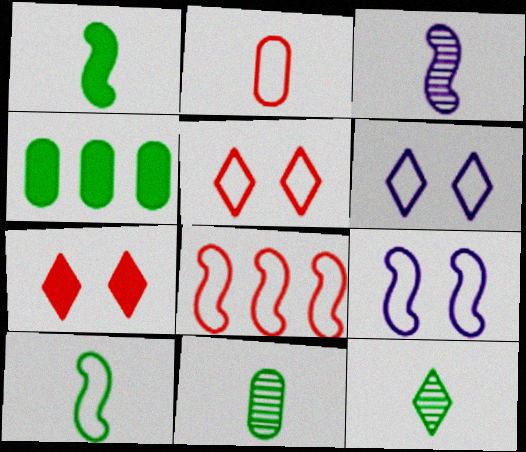[[2, 5, 8], 
[3, 4, 5], 
[8, 9, 10]]